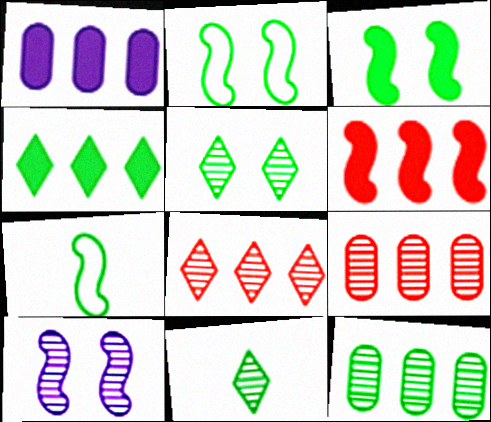[[1, 4, 6], 
[6, 7, 10], 
[9, 10, 11]]